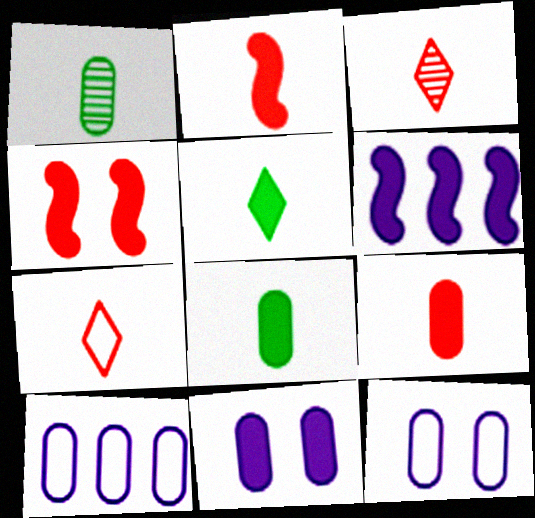[]